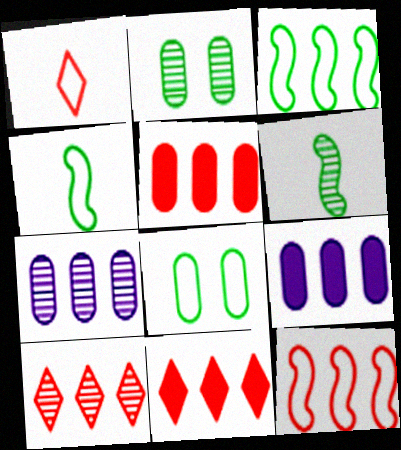[[3, 7, 11], 
[3, 9, 10], 
[5, 10, 12]]